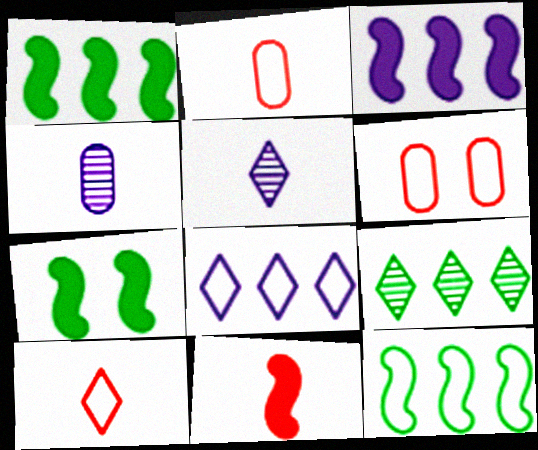[[1, 5, 6], 
[3, 7, 11]]